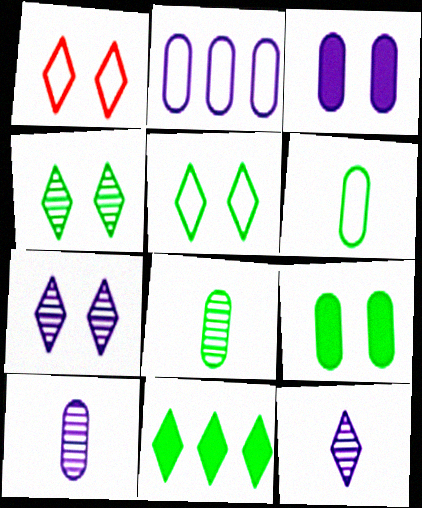[[1, 11, 12], 
[2, 3, 10]]